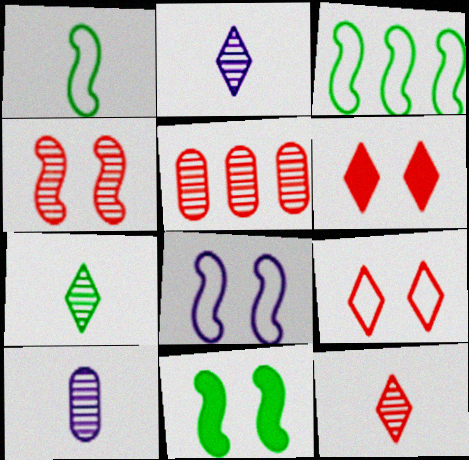[[2, 7, 12], 
[3, 6, 10], 
[4, 5, 12], 
[4, 8, 11]]